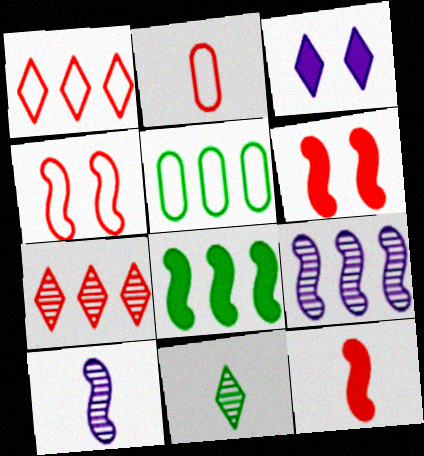[[1, 2, 4], 
[1, 3, 11], 
[2, 6, 7], 
[4, 8, 10]]